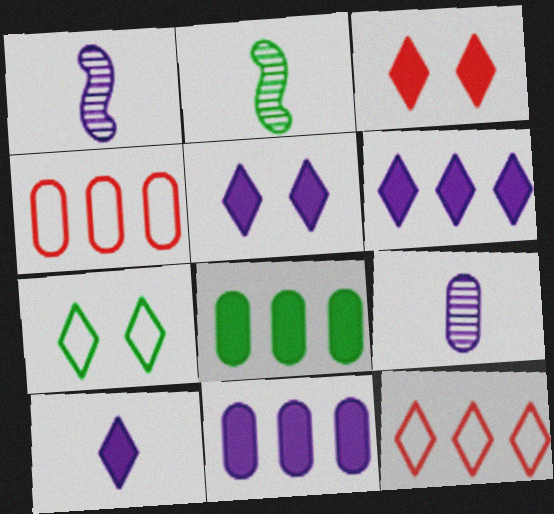[[2, 4, 5], 
[2, 7, 8], 
[5, 6, 10]]